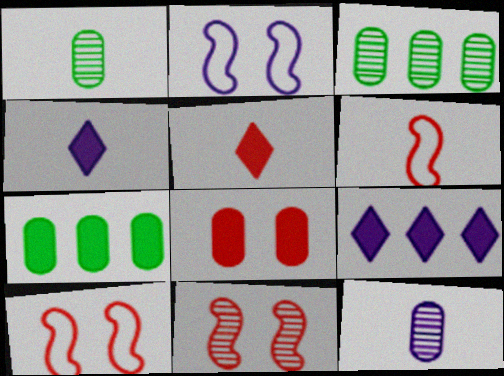[[1, 4, 6], 
[1, 9, 10], 
[2, 3, 5], 
[2, 9, 12], 
[3, 4, 10]]